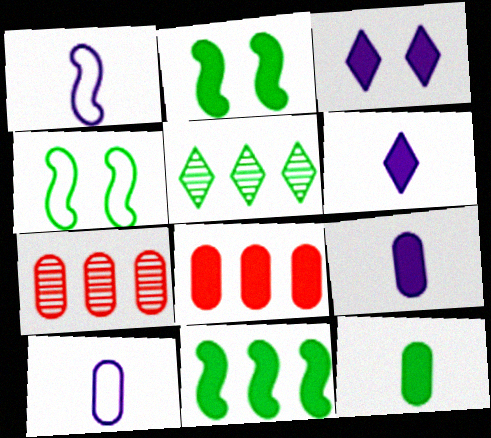[[2, 6, 8], 
[4, 5, 12], 
[4, 6, 7]]